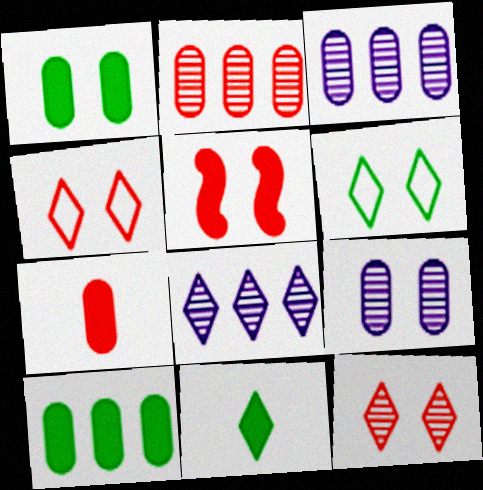[[4, 8, 11], 
[5, 6, 9]]